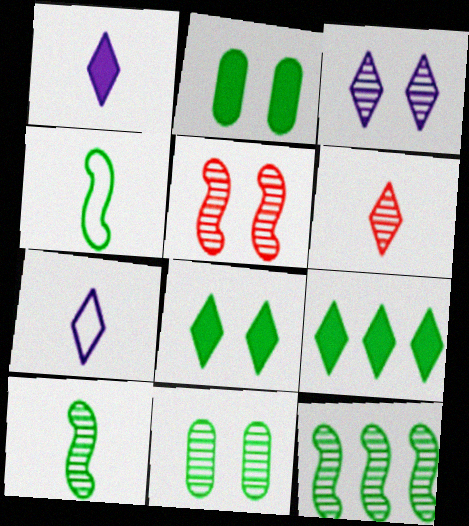[[3, 5, 11], 
[4, 9, 11]]